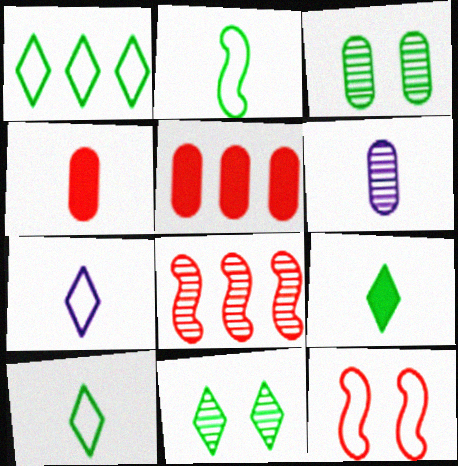[[1, 9, 11], 
[6, 8, 11]]